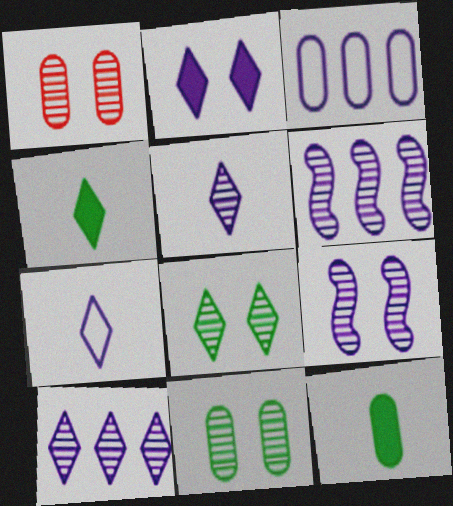[[1, 3, 12], 
[1, 8, 9], 
[2, 7, 10]]